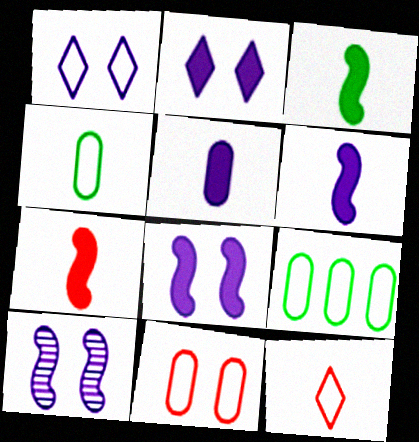[[3, 6, 7]]